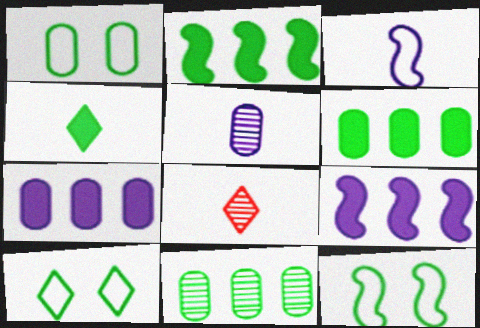[[1, 8, 9], 
[1, 10, 12], 
[4, 11, 12], 
[7, 8, 12]]